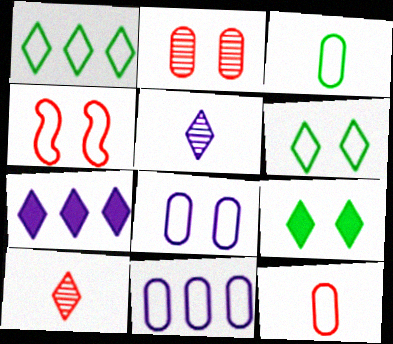[[4, 6, 8], 
[6, 7, 10]]